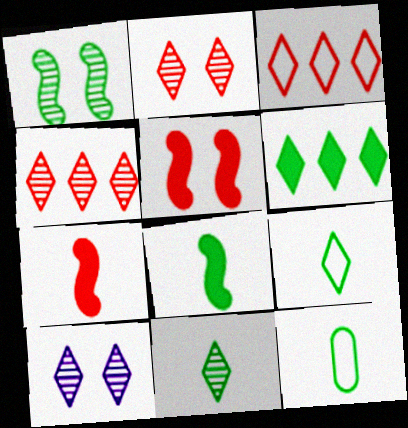[[1, 6, 12], 
[4, 10, 11], 
[8, 11, 12]]